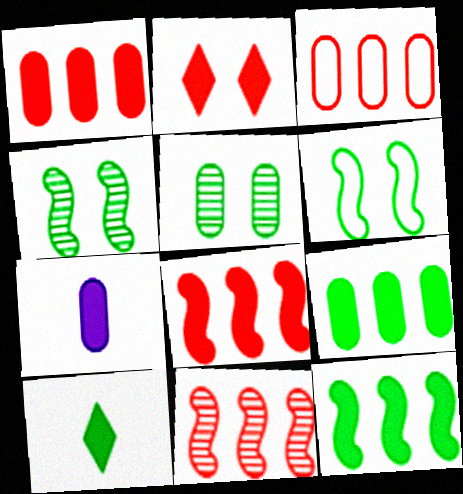[[2, 7, 12], 
[3, 5, 7]]